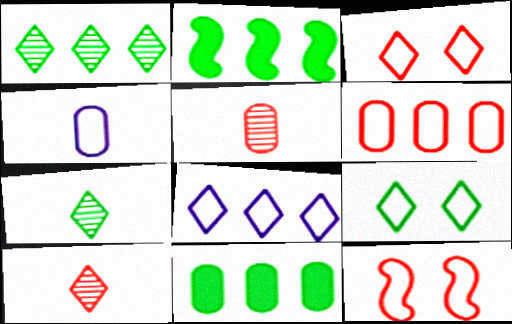[]